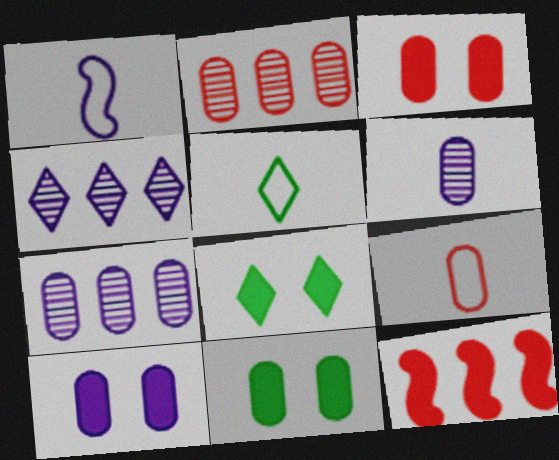[[1, 2, 8], 
[1, 4, 10], 
[1, 5, 9], 
[2, 3, 9], 
[3, 10, 11], 
[7, 9, 11]]